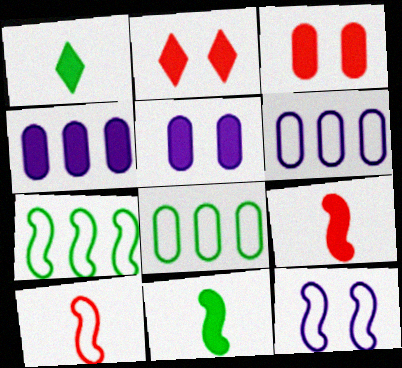[[2, 4, 11], 
[7, 10, 12]]